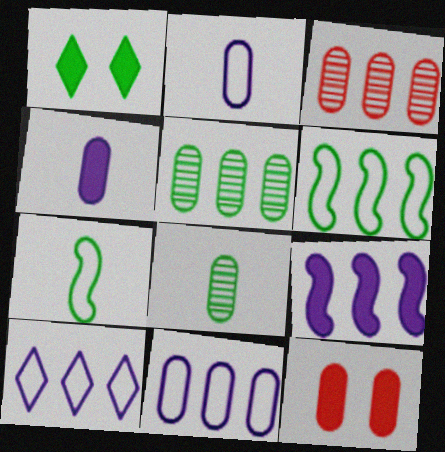[[1, 5, 7], 
[1, 6, 8], 
[2, 5, 12], 
[8, 11, 12]]